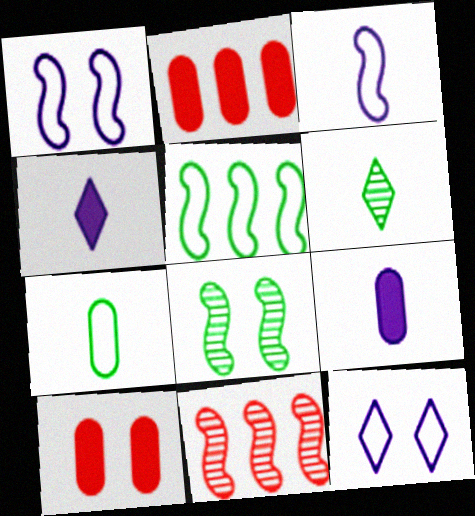[[1, 2, 6], 
[8, 10, 12]]